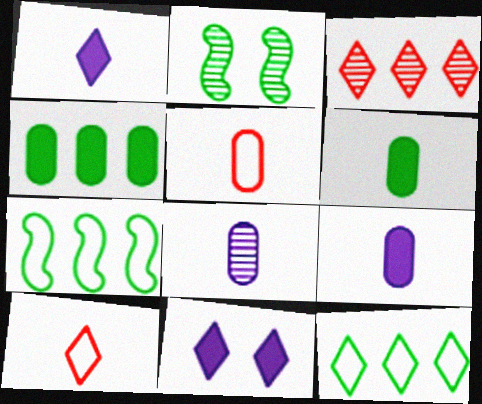[[2, 3, 8], 
[2, 6, 12], 
[5, 6, 8]]